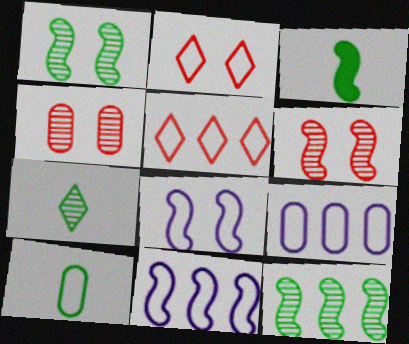[[2, 10, 11], 
[3, 6, 11], 
[3, 7, 10], 
[5, 8, 10]]